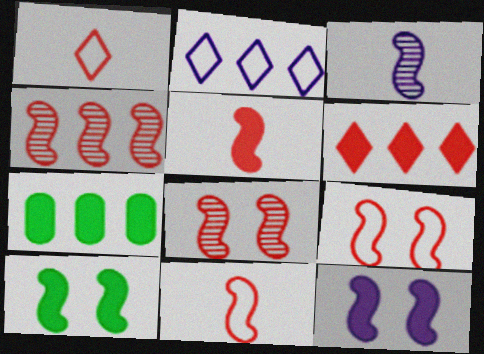[[2, 4, 7], 
[4, 5, 9]]